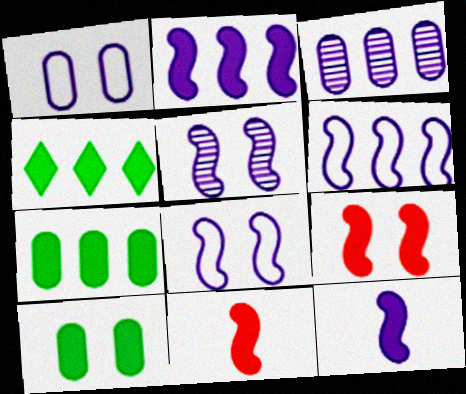[[5, 6, 12]]